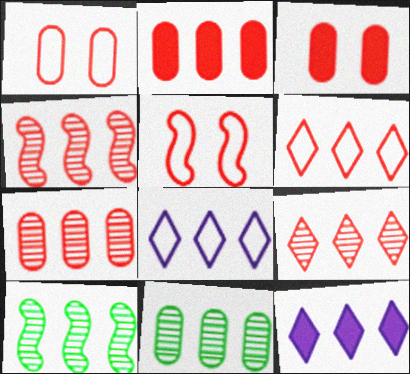[[2, 4, 6], 
[2, 8, 10], 
[4, 7, 9]]